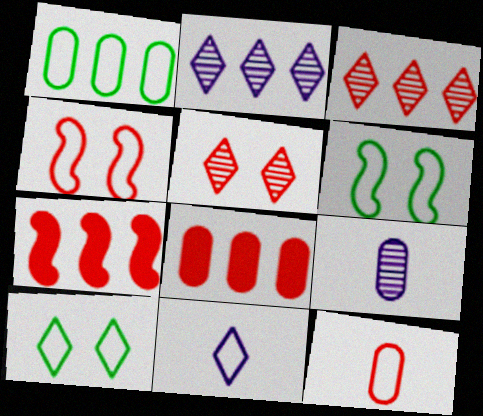[[1, 2, 7], 
[1, 4, 11], 
[5, 7, 12], 
[7, 9, 10]]